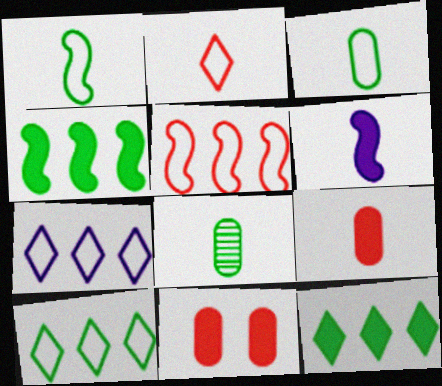[[2, 6, 8], 
[6, 11, 12]]